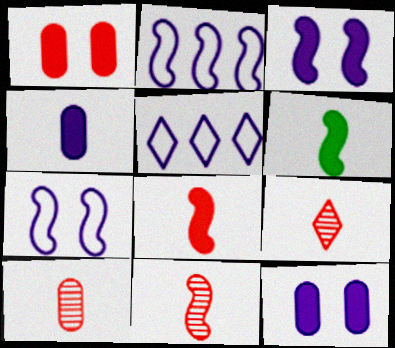[[9, 10, 11]]